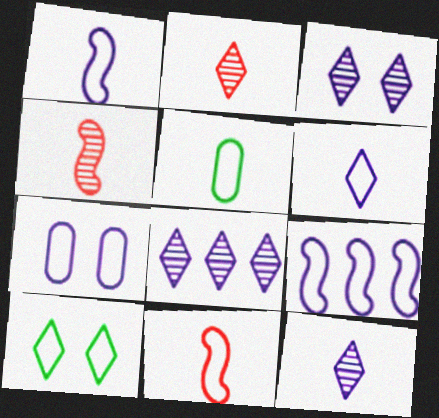[[3, 8, 12], 
[5, 6, 11], 
[6, 7, 9]]